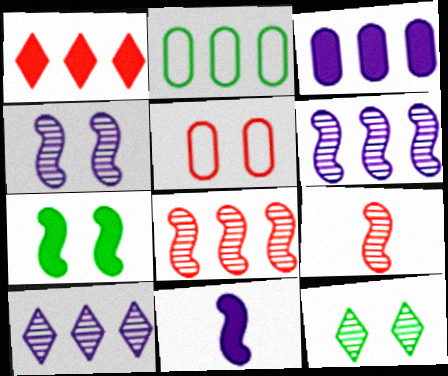[[1, 2, 6], 
[1, 5, 9]]